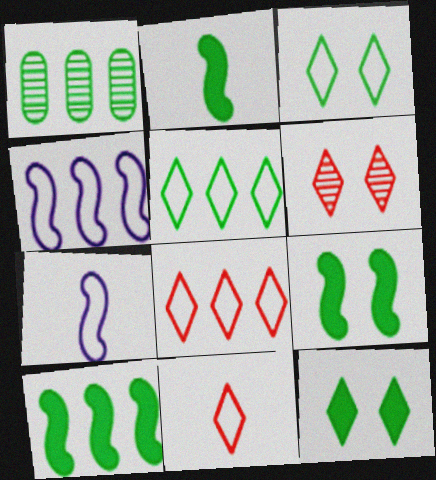[[1, 2, 3], 
[1, 5, 10], 
[2, 9, 10]]